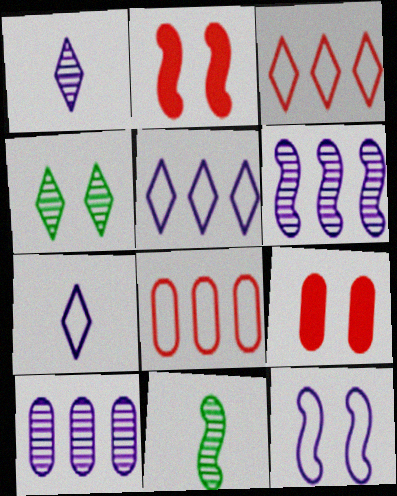[[4, 9, 12], 
[5, 9, 11]]